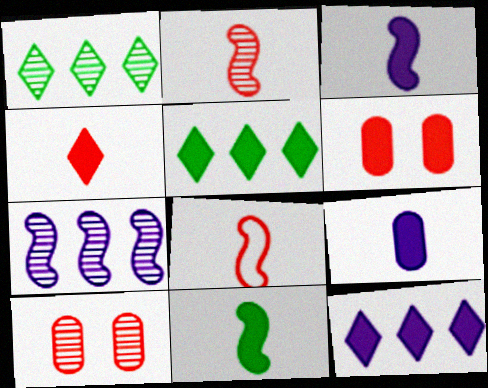[[3, 5, 6], 
[4, 9, 11], 
[6, 11, 12]]